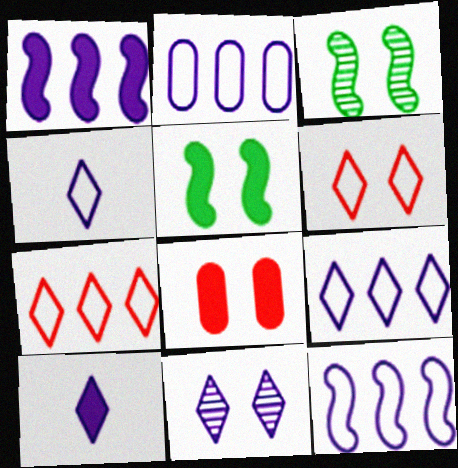[[2, 9, 12], 
[9, 10, 11]]